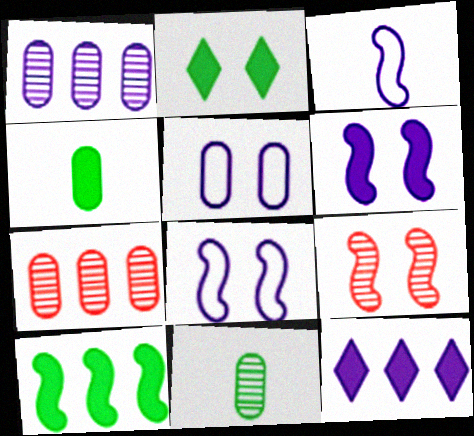[[2, 3, 7], 
[2, 4, 10], 
[2, 5, 9], 
[3, 9, 10], 
[4, 5, 7]]